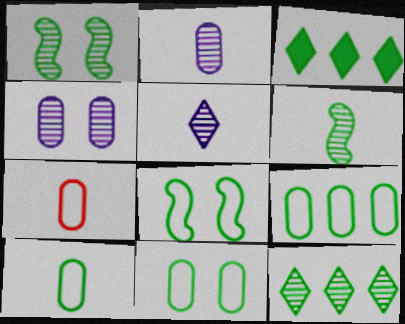[[1, 3, 10], 
[3, 6, 11], 
[9, 10, 11]]